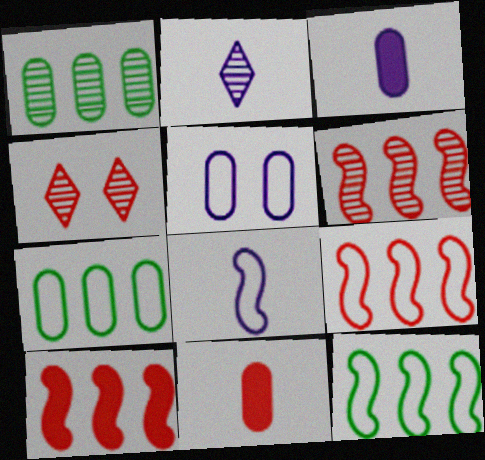[[1, 5, 11], 
[2, 3, 8], 
[3, 4, 12], 
[4, 9, 11], 
[6, 9, 10]]